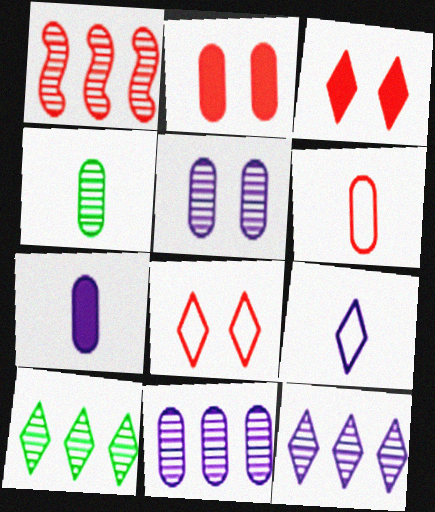[[1, 3, 6], 
[1, 10, 11], 
[3, 9, 10], 
[4, 6, 7]]